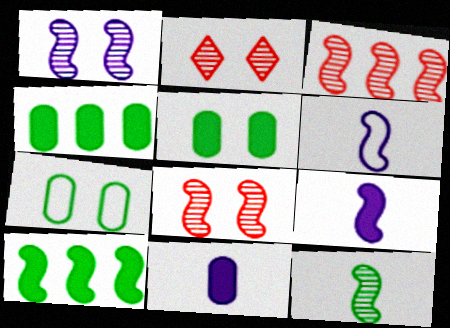[[1, 3, 12], 
[2, 4, 6], 
[6, 8, 10]]